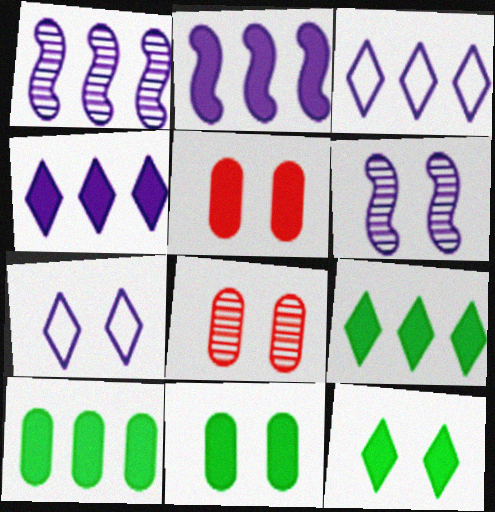[]